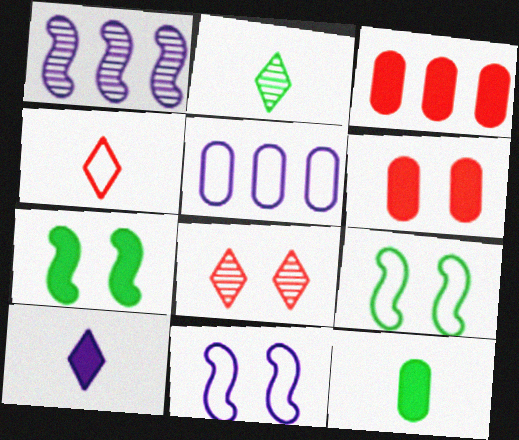[[2, 3, 11], 
[2, 4, 10], 
[3, 7, 10], 
[4, 5, 9]]